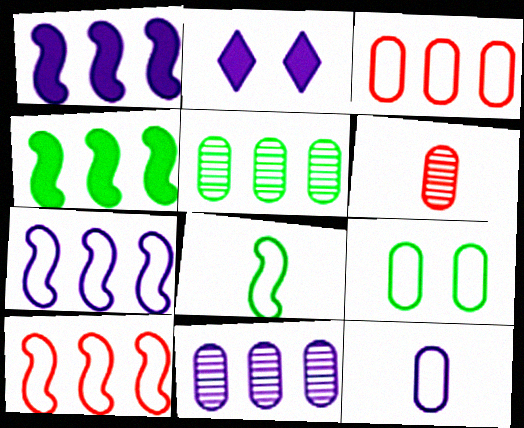[[3, 9, 12]]